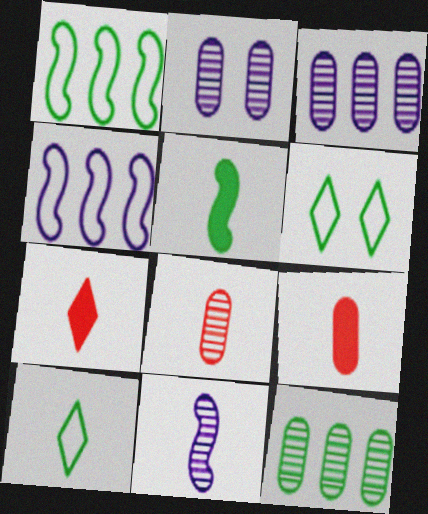[[1, 2, 7], 
[2, 8, 12], 
[5, 6, 12], 
[9, 10, 11]]